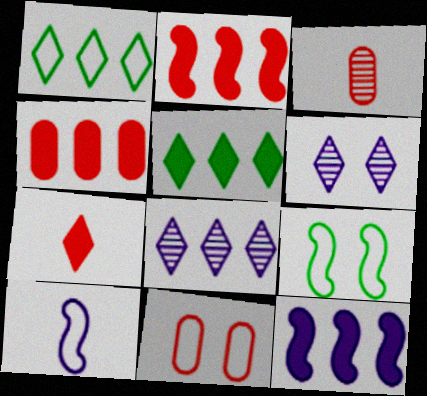[[1, 6, 7], 
[1, 10, 11], 
[3, 4, 11], 
[4, 5, 12]]